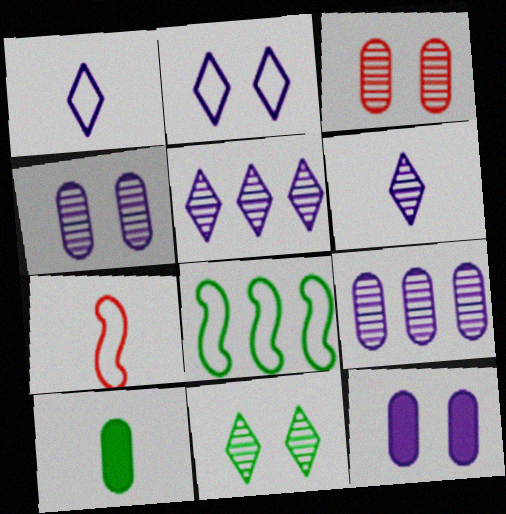[[6, 7, 10], 
[8, 10, 11]]